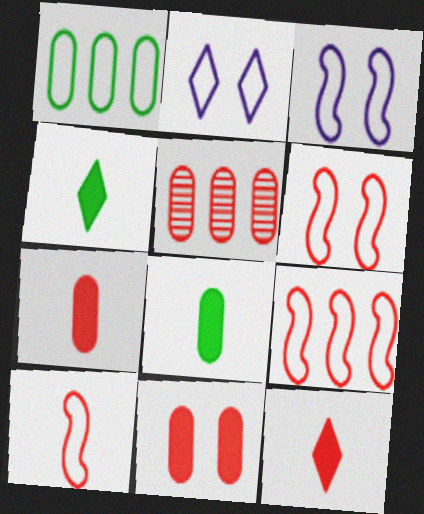[[1, 2, 10], 
[3, 4, 5], 
[5, 6, 12], 
[6, 9, 10]]